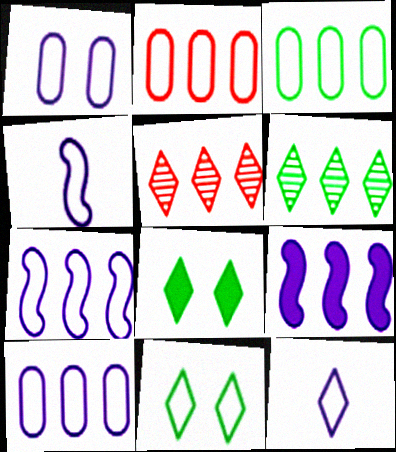[[1, 7, 12], 
[2, 3, 10], 
[2, 4, 11], 
[2, 6, 9], 
[3, 5, 9], 
[5, 8, 12]]